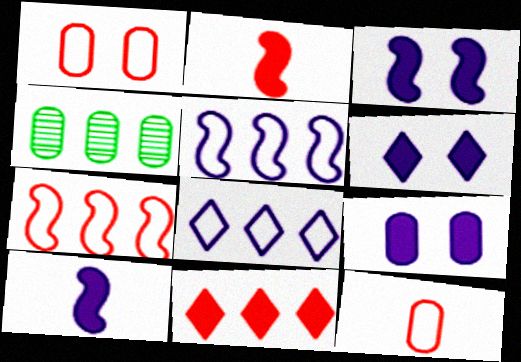[[3, 6, 9], 
[4, 5, 11], 
[4, 9, 12]]